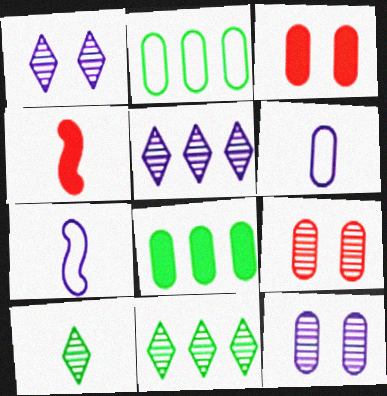[[1, 2, 4], 
[3, 7, 11], 
[4, 6, 10], 
[6, 8, 9]]